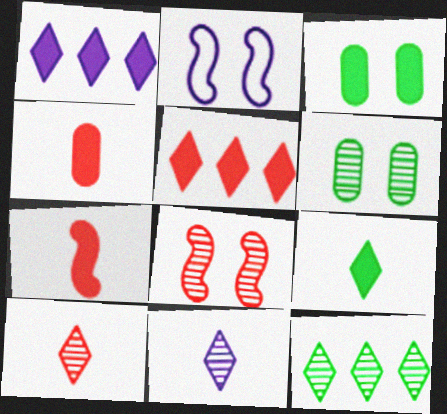[[1, 3, 7], 
[2, 4, 12]]